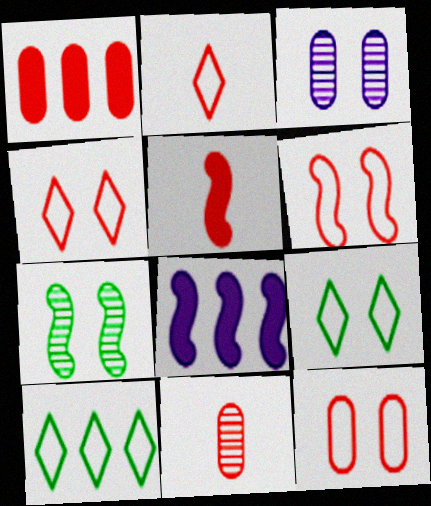[[1, 11, 12], 
[2, 5, 11], 
[3, 5, 10], 
[4, 6, 12], 
[8, 9, 11]]